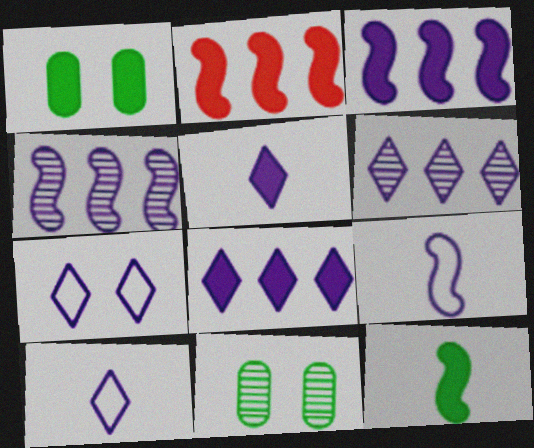[[1, 2, 5], 
[2, 10, 11], 
[5, 6, 7]]